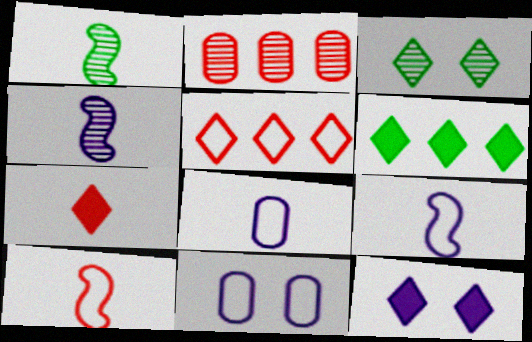[[1, 7, 8], 
[2, 3, 4], 
[6, 7, 12]]